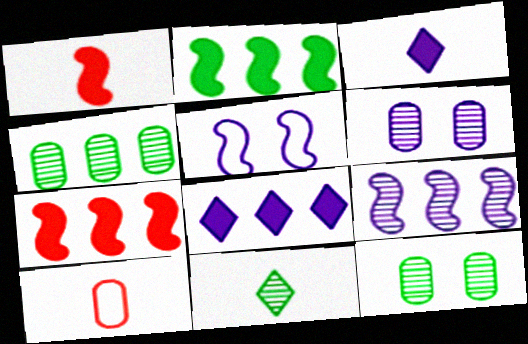[]